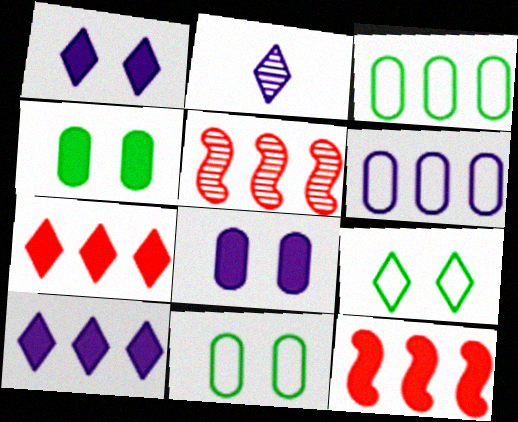[[2, 7, 9], 
[2, 11, 12], 
[3, 5, 10]]